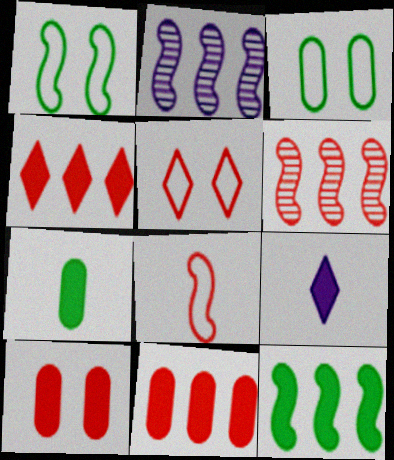[[2, 5, 7], 
[3, 6, 9], 
[9, 10, 12]]